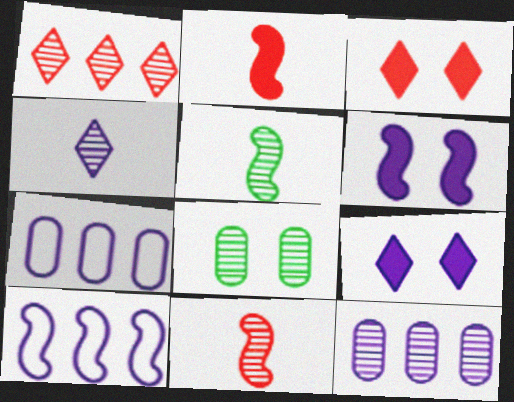[[3, 5, 7], 
[4, 6, 7]]